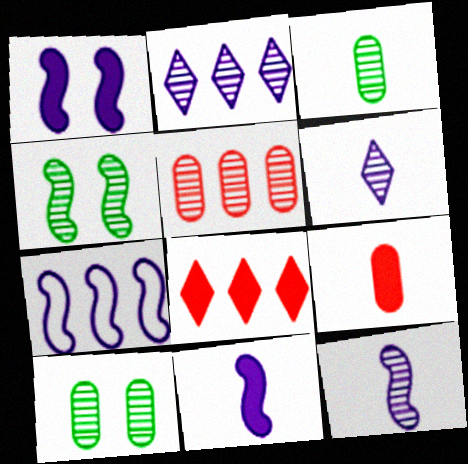[[1, 7, 12], 
[4, 5, 6]]